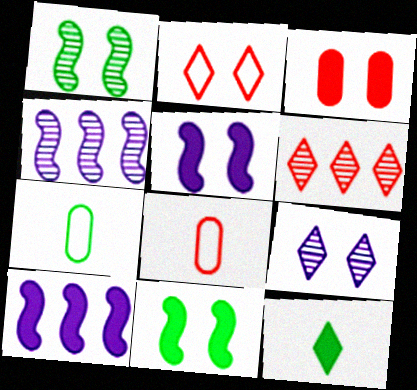[[3, 10, 12], 
[5, 6, 7]]